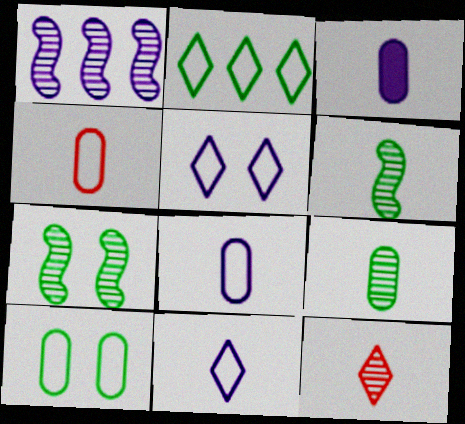[[1, 3, 5], 
[3, 4, 9]]